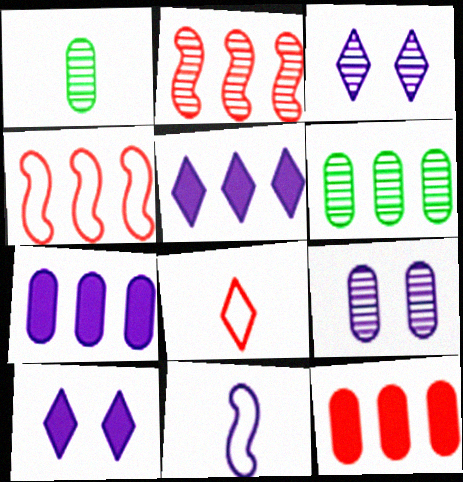[[1, 2, 3], 
[1, 4, 10], 
[3, 7, 11], 
[4, 5, 6], 
[5, 9, 11]]